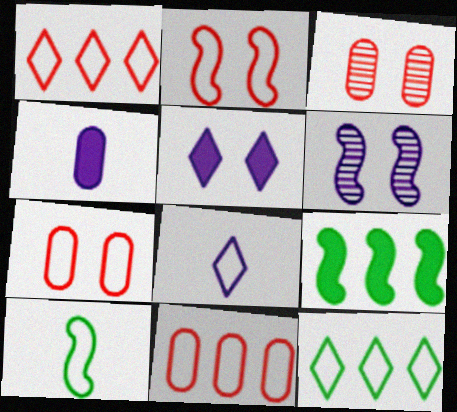[[3, 8, 9]]